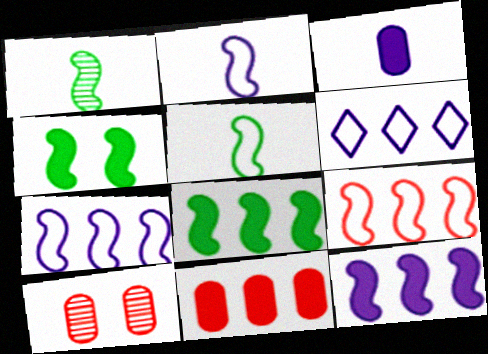[]